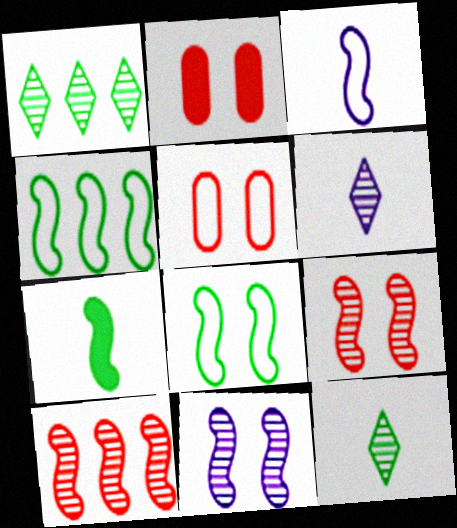[[1, 2, 3], 
[2, 4, 6]]